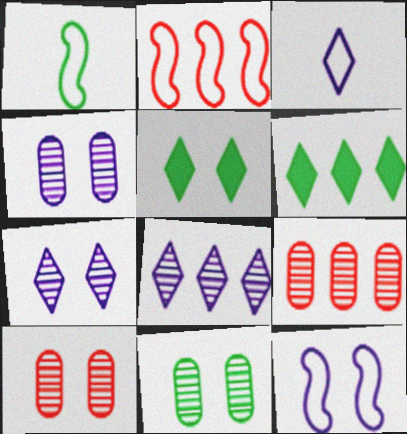[[1, 2, 12], 
[1, 6, 11], 
[4, 10, 11], 
[5, 10, 12]]